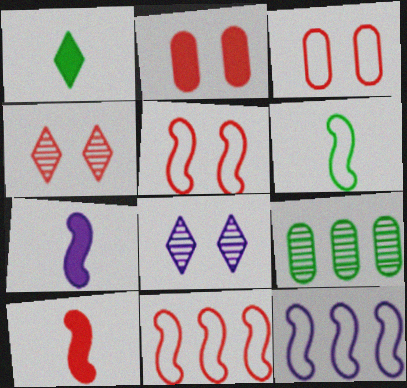[[2, 4, 5], 
[5, 6, 12]]